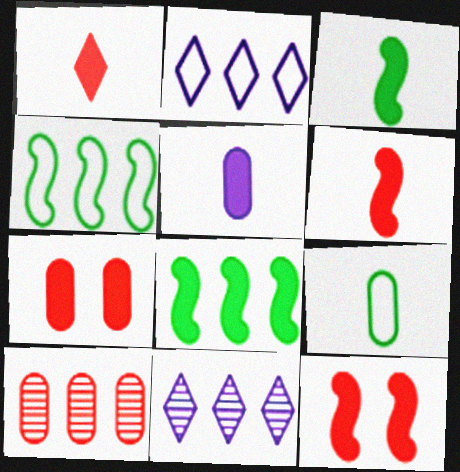[[1, 3, 5], 
[2, 8, 10], 
[9, 11, 12]]